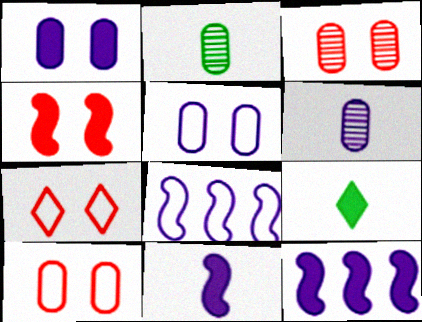[[2, 7, 12], 
[3, 4, 7], 
[3, 8, 9]]